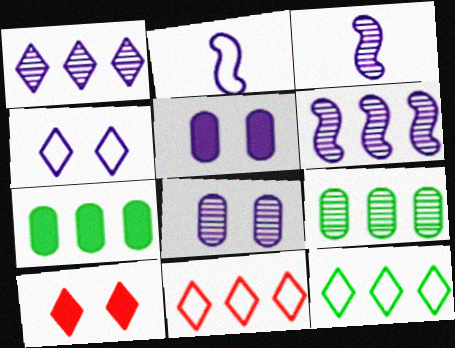[[1, 2, 5], 
[1, 3, 8], 
[2, 9, 10], 
[6, 7, 11]]